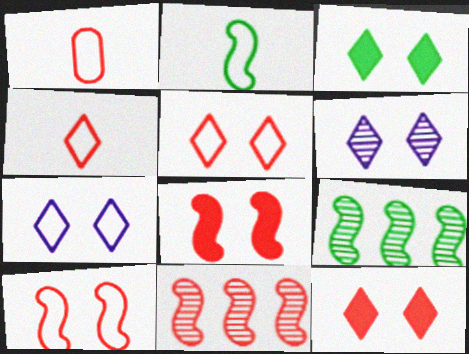[[1, 11, 12], 
[3, 5, 6]]